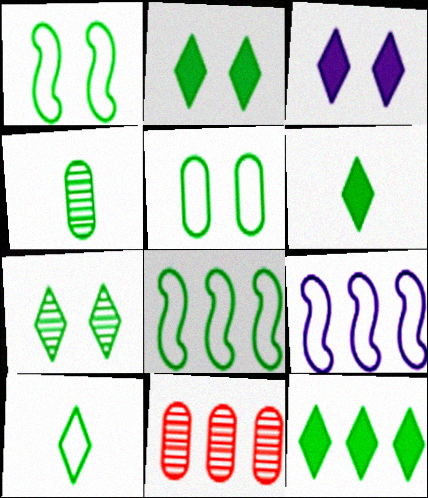[[1, 4, 12], 
[2, 4, 8], 
[2, 6, 12], 
[5, 8, 10], 
[7, 10, 12], 
[9, 11, 12]]